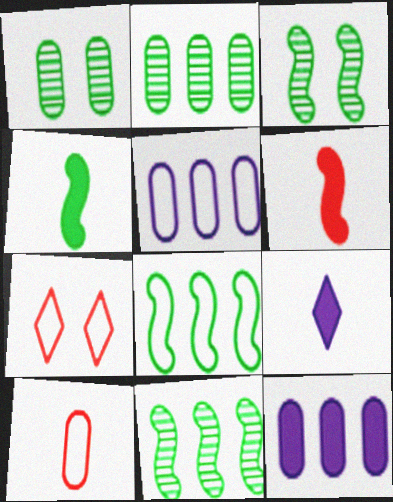[[1, 10, 12], 
[3, 4, 8]]